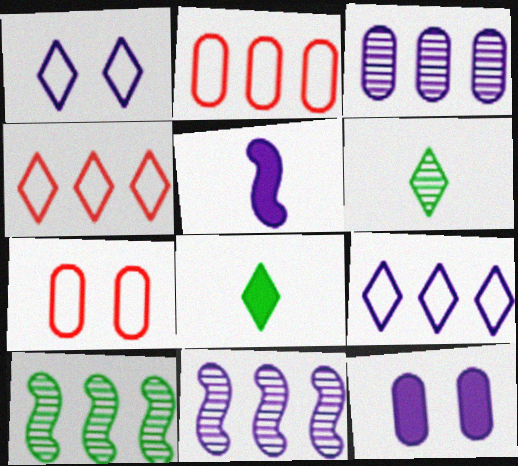[[1, 3, 5], 
[7, 8, 11]]